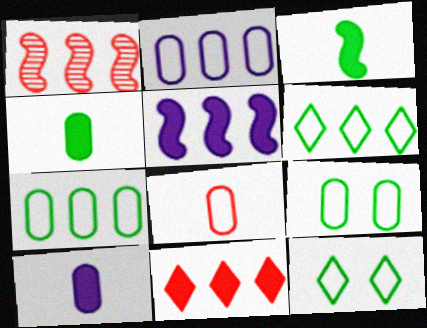[[1, 10, 12], 
[2, 8, 9]]